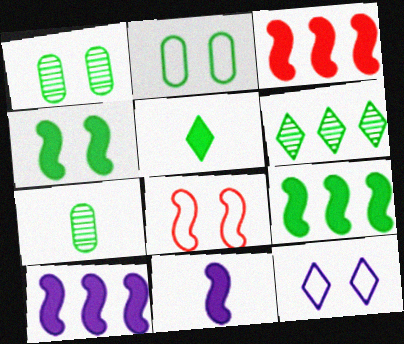[[2, 8, 12], 
[3, 4, 11], 
[3, 7, 12], 
[3, 9, 10]]